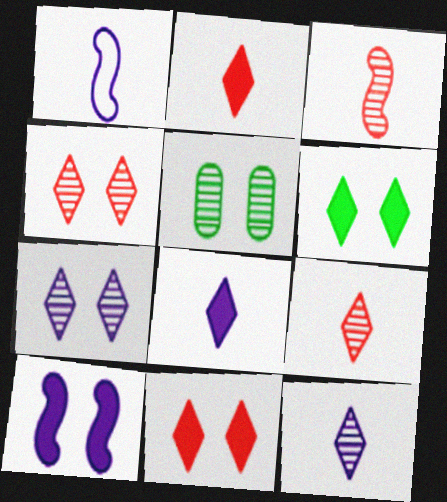[]